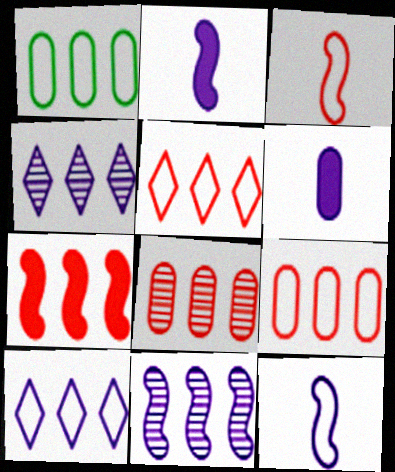[[1, 4, 7], 
[5, 7, 8]]